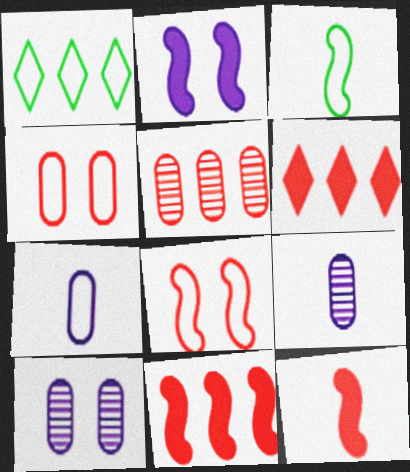[[1, 7, 8], 
[1, 10, 12], 
[3, 6, 10]]